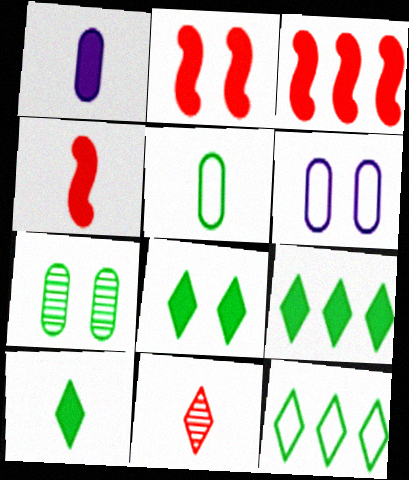[[1, 2, 9], 
[1, 3, 8], 
[1, 4, 10], 
[2, 3, 4], 
[8, 9, 10]]